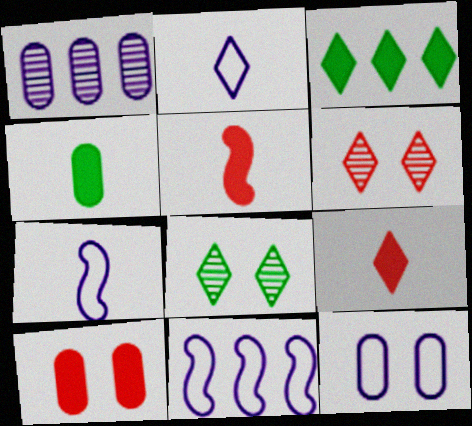[[2, 3, 6], 
[2, 11, 12], 
[4, 6, 11]]